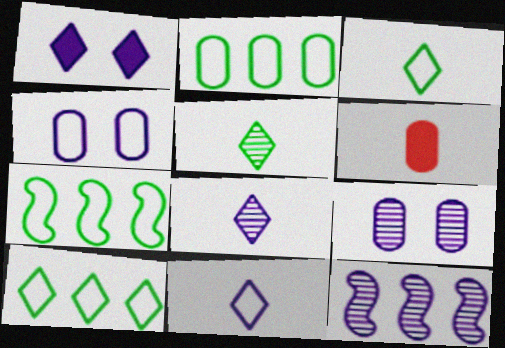[[2, 6, 9], 
[2, 7, 10], 
[8, 9, 12]]